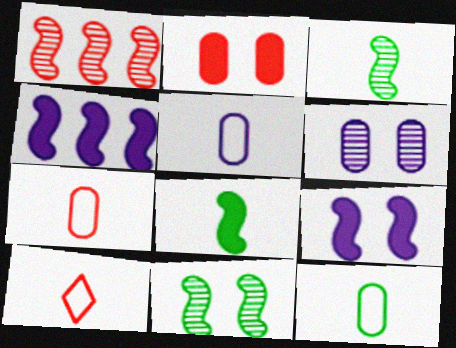[[1, 2, 10], 
[5, 7, 12]]